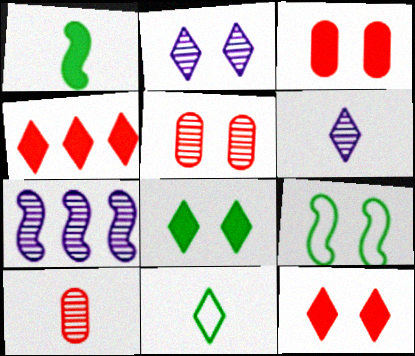[[2, 3, 9], 
[2, 4, 11], 
[3, 7, 11]]